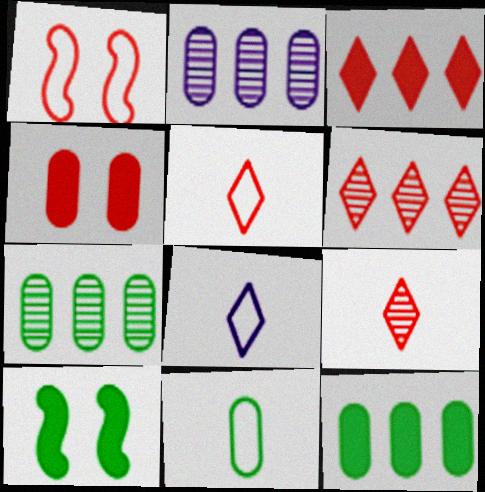[[2, 4, 11], 
[2, 5, 10]]